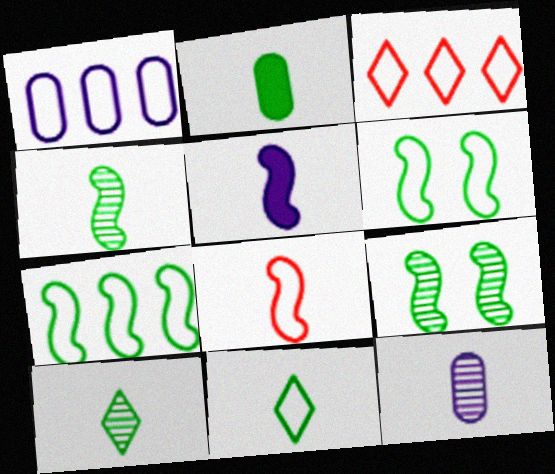[[1, 3, 7], 
[2, 4, 11], 
[4, 5, 8]]